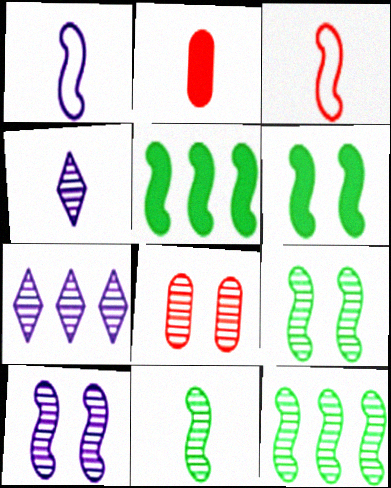[[3, 5, 10], 
[4, 8, 12], 
[7, 8, 11], 
[9, 11, 12]]